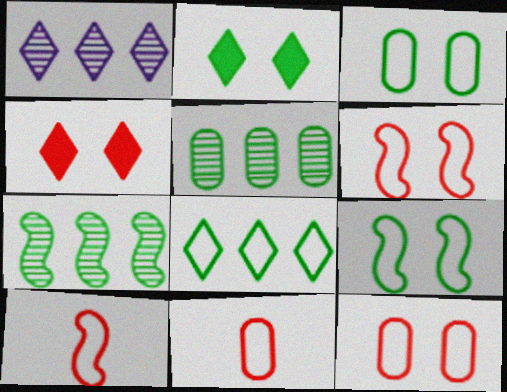[]